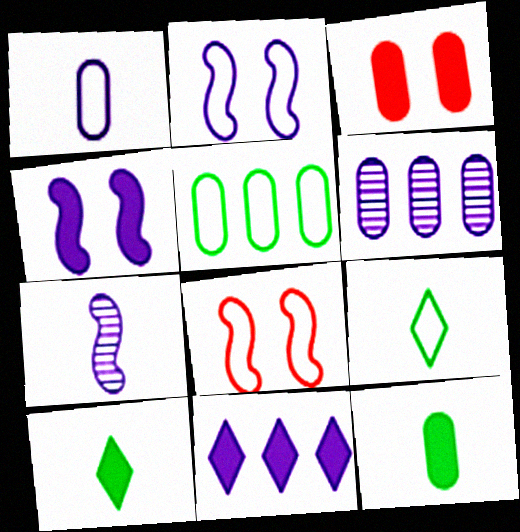[[6, 8, 10]]